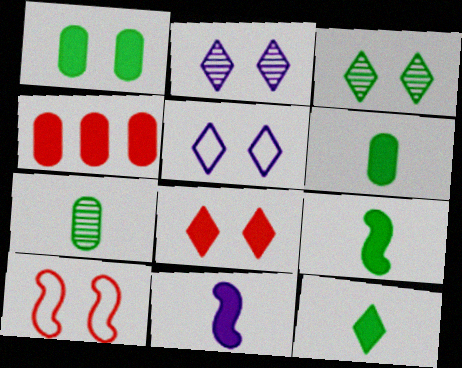[[1, 2, 10], 
[3, 5, 8], 
[6, 9, 12]]